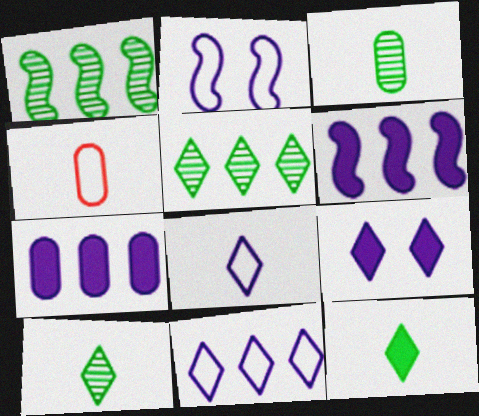[[1, 4, 9]]